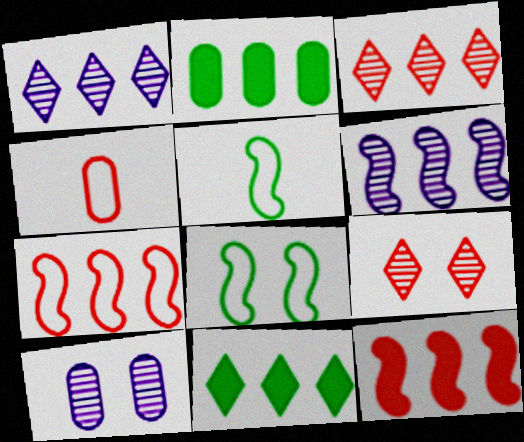[[1, 2, 7], 
[2, 4, 10], 
[4, 9, 12]]